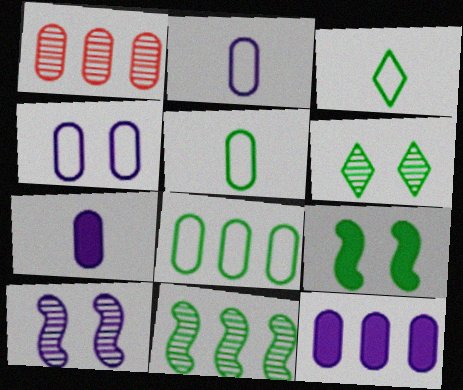[[1, 8, 12]]